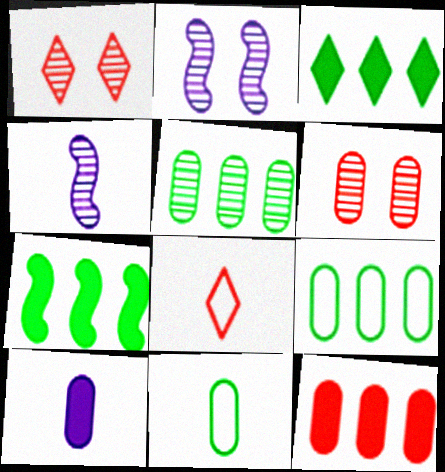[[1, 4, 5], 
[6, 9, 10]]